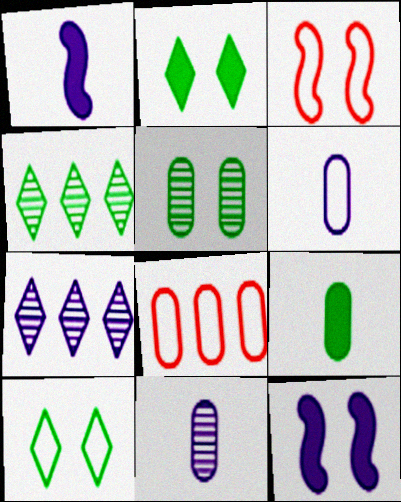[[3, 7, 9], 
[6, 7, 12]]